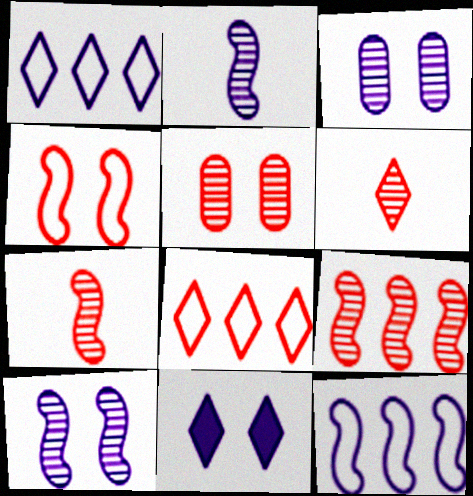[[5, 6, 9]]